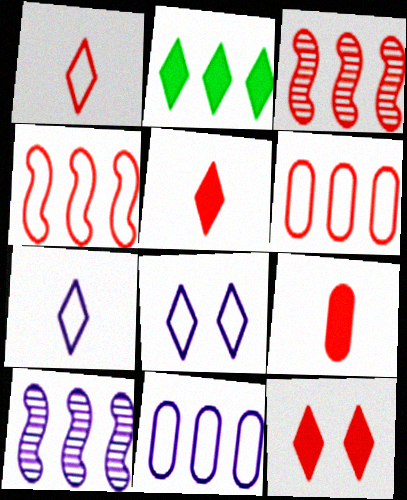[[2, 3, 11], 
[2, 6, 10]]